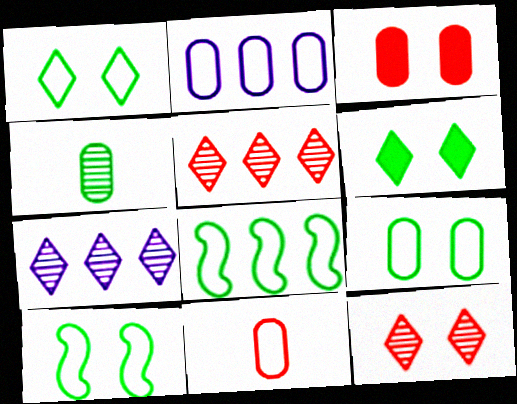[[1, 9, 10], 
[2, 3, 4], 
[2, 9, 11], 
[4, 6, 8]]